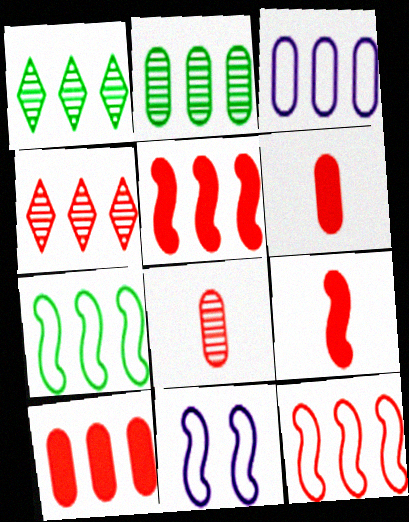[[1, 3, 5], 
[1, 6, 11], 
[2, 3, 10], 
[4, 10, 12]]